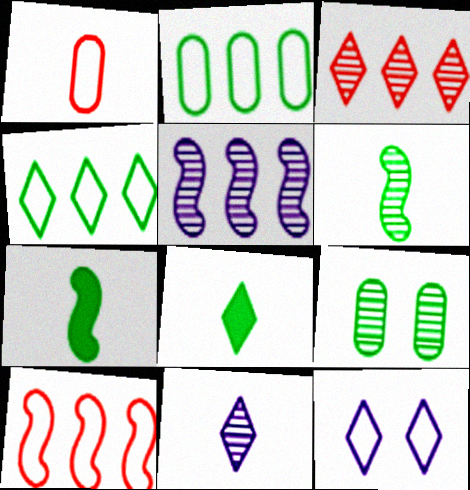[[1, 7, 11], 
[3, 8, 12], 
[4, 7, 9]]